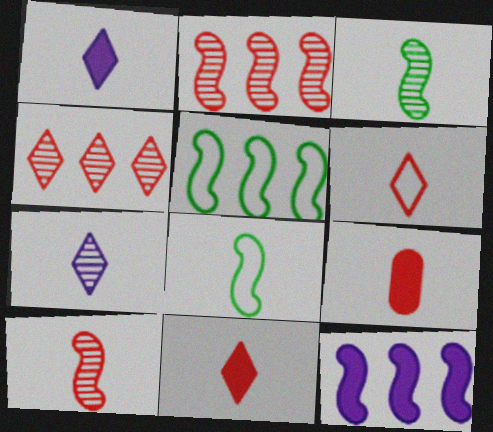[[2, 5, 12], 
[6, 9, 10], 
[7, 8, 9]]